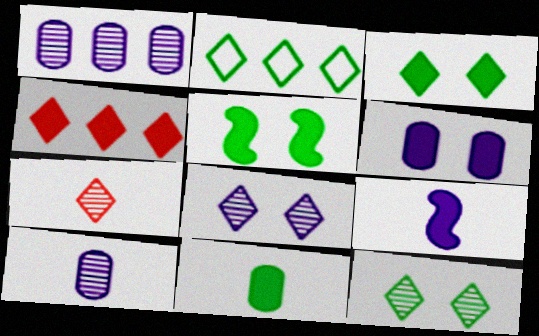[]